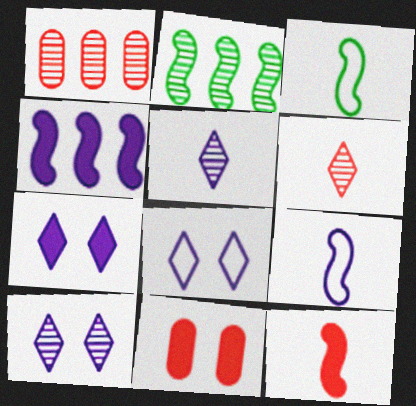[[1, 3, 7], 
[7, 8, 10]]